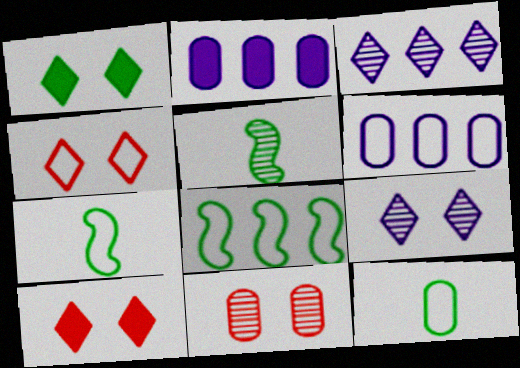[[1, 4, 9], 
[2, 4, 5], 
[2, 11, 12], 
[3, 5, 11], 
[4, 6, 7], 
[5, 6, 10]]